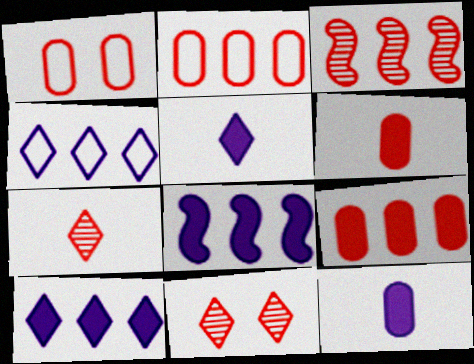[]